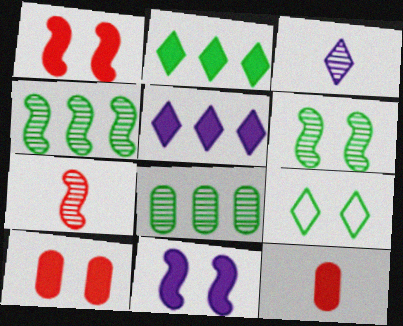[[2, 11, 12]]